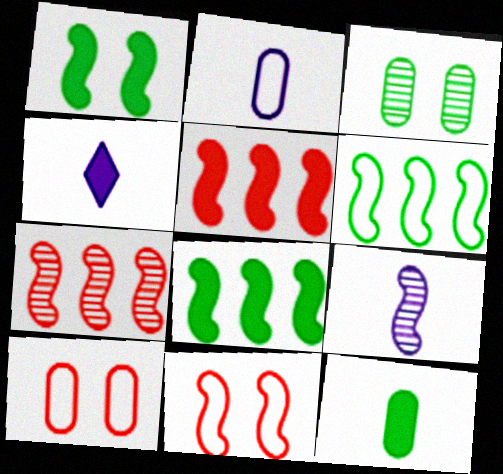[[2, 4, 9], 
[8, 9, 11]]